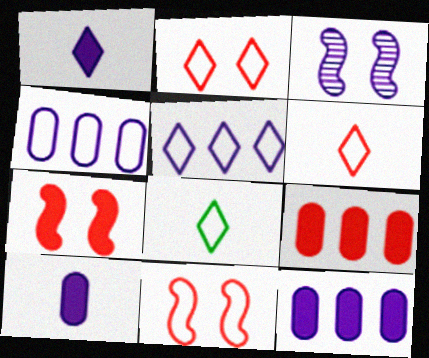[[1, 3, 4], 
[2, 5, 8], 
[3, 5, 10], 
[3, 8, 9], 
[4, 8, 11]]